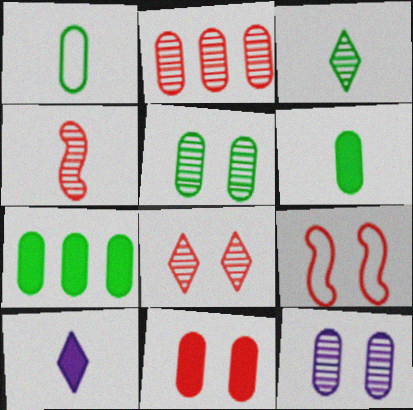[[1, 4, 10], 
[1, 5, 7], 
[2, 4, 8], 
[8, 9, 11]]